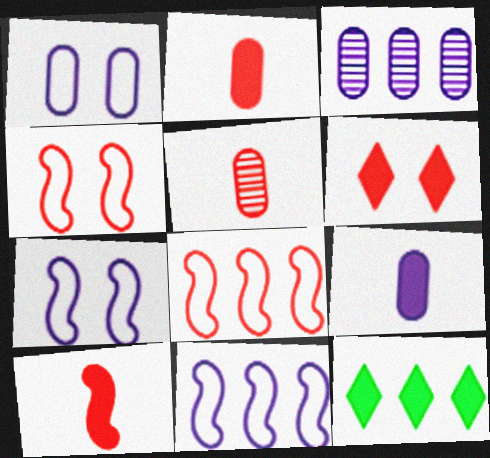[[1, 3, 9], 
[3, 8, 12], 
[5, 6, 8], 
[5, 7, 12]]